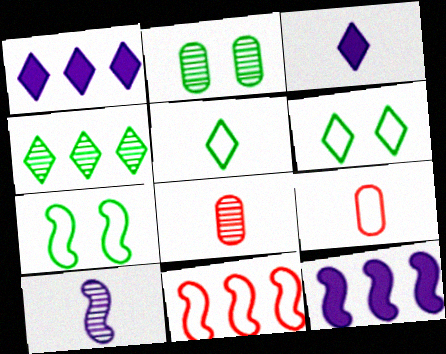[[1, 7, 8], 
[2, 3, 11], 
[6, 8, 12]]